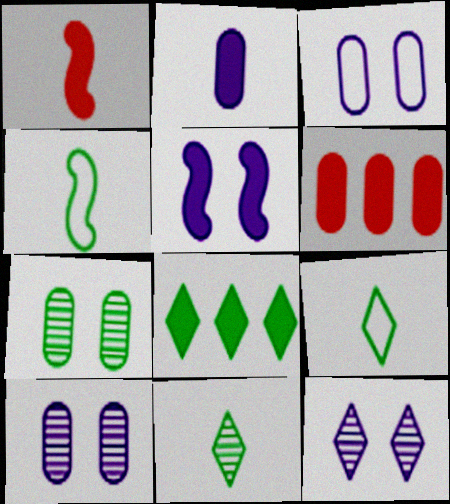[[3, 5, 12], 
[4, 6, 12], 
[4, 7, 8]]